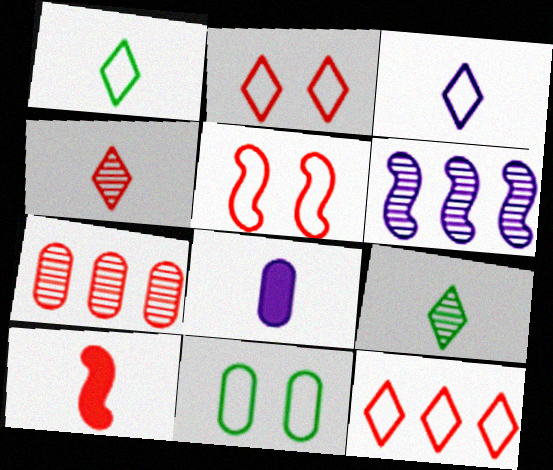[[2, 7, 10], 
[7, 8, 11]]